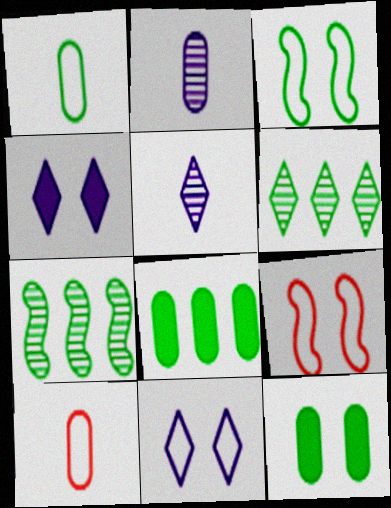[[4, 7, 10], 
[5, 8, 9]]